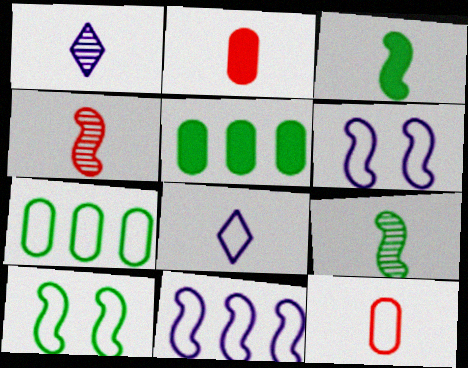[[1, 3, 12], 
[2, 8, 9]]